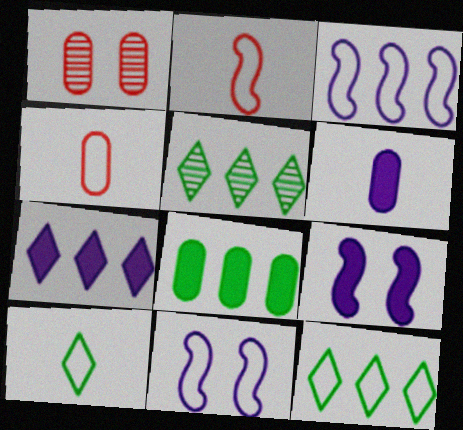[[4, 5, 9], 
[4, 11, 12], 
[6, 7, 9]]